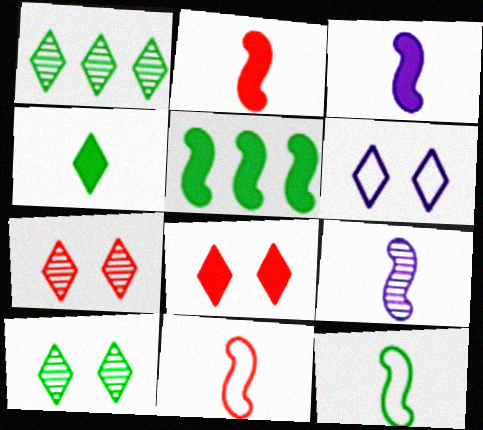[[2, 9, 12], 
[6, 8, 10]]